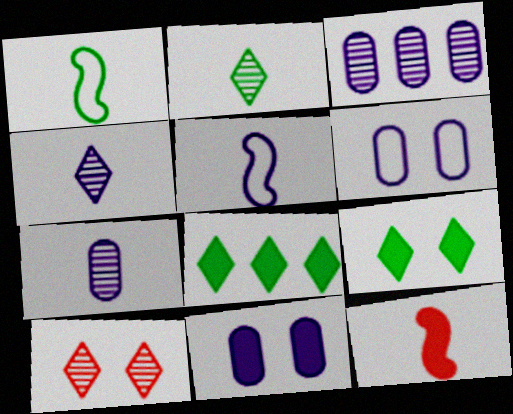[[8, 11, 12]]